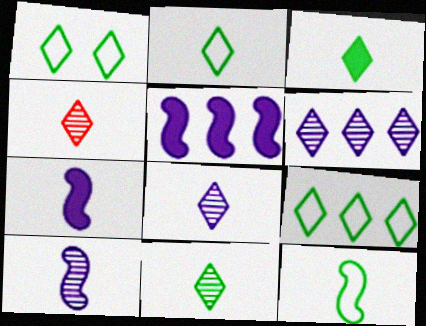[[1, 2, 9], 
[2, 3, 11], 
[4, 8, 11]]